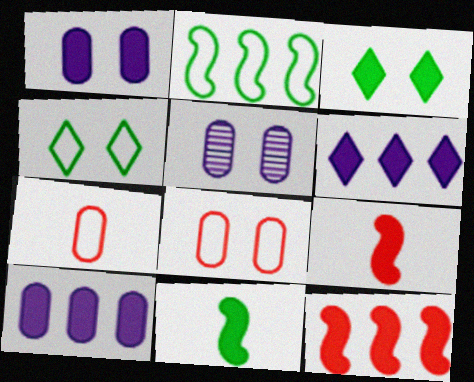[[3, 9, 10]]